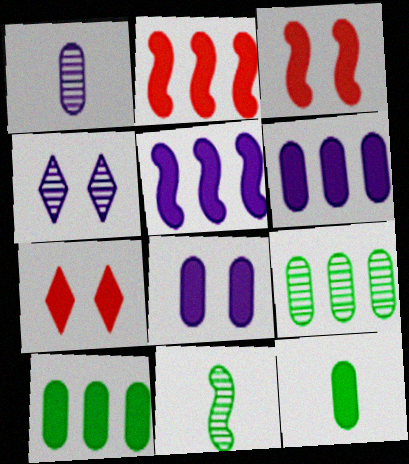[[5, 7, 12]]